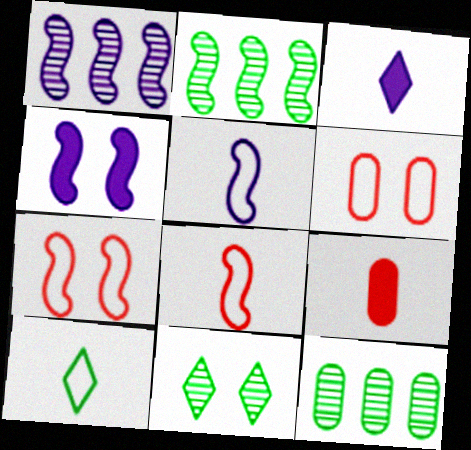[[1, 4, 5], 
[2, 3, 6], 
[2, 4, 8], 
[3, 7, 12], 
[4, 6, 11]]